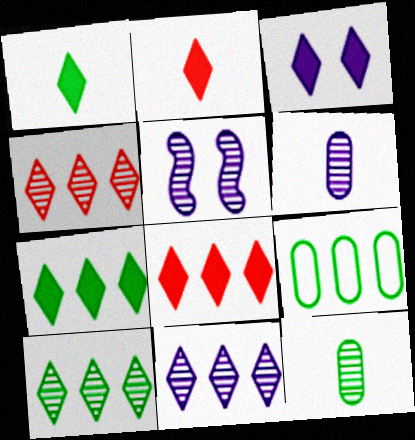[[1, 3, 8], 
[2, 3, 7], 
[2, 5, 9], 
[4, 5, 12], 
[4, 10, 11], 
[5, 6, 11]]